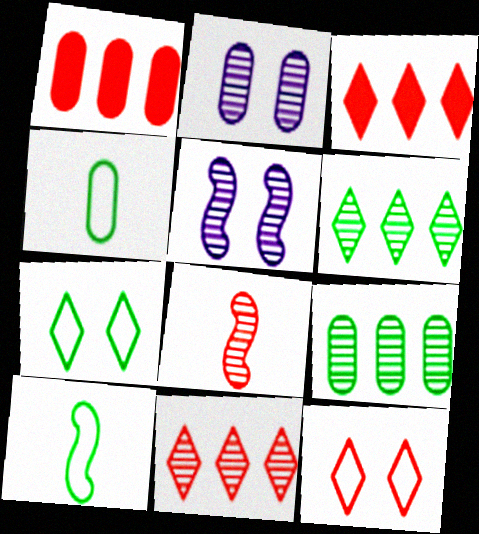[[1, 2, 4], 
[1, 8, 12], 
[2, 3, 10], 
[2, 6, 8], 
[3, 4, 5]]